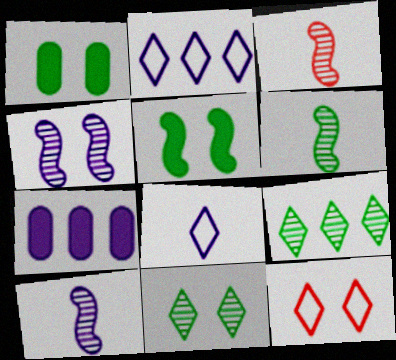[[1, 2, 3], 
[1, 4, 12], 
[3, 6, 10], 
[4, 7, 8], 
[6, 7, 12]]